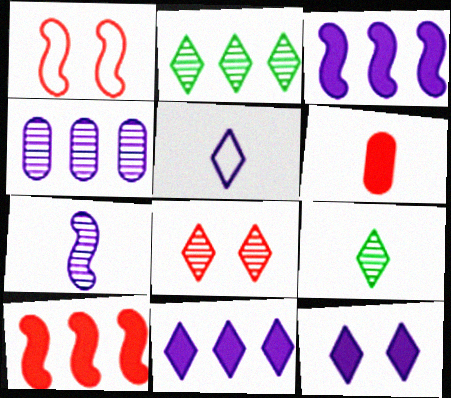[]